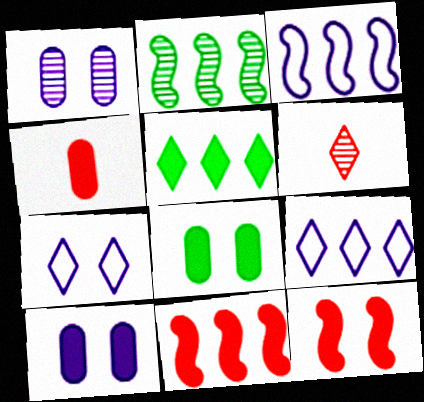[[1, 2, 6], 
[2, 3, 11], 
[2, 4, 7], 
[3, 6, 8], 
[5, 6, 7]]